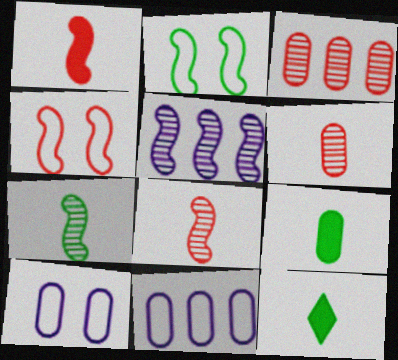[[1, 2, 5], 
[3, 9, 10]]